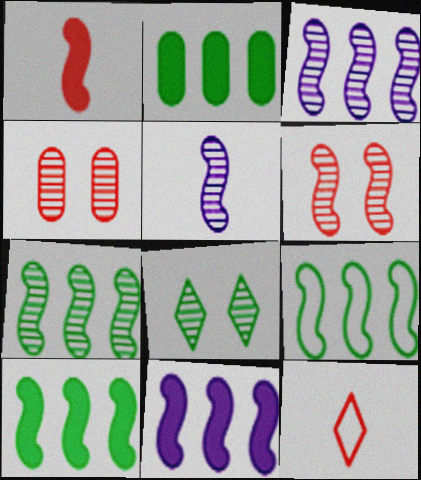[[5, 6, 7], 
[7, 9, 10]]